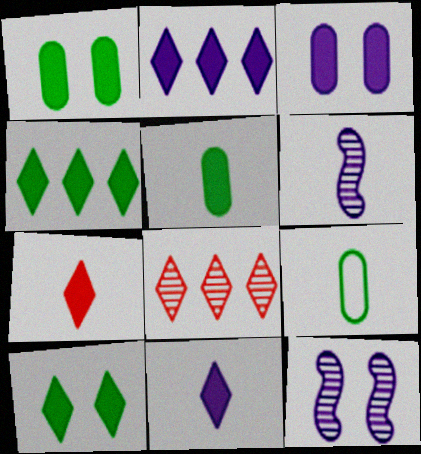[[2, 7, 10], 
[6, 7, 9]]